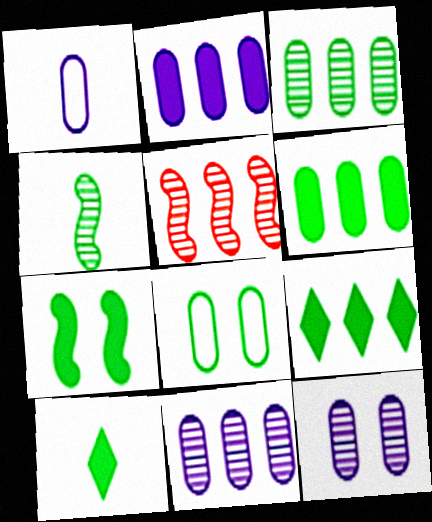[[1, 2, 12], 
[4, 8, 9], 
[6, 7, 10]]